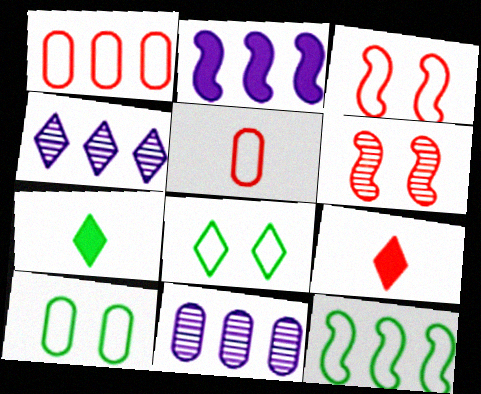[[1, 6, 9], 
[3, 7, 11], 
[4, 8, 9]]